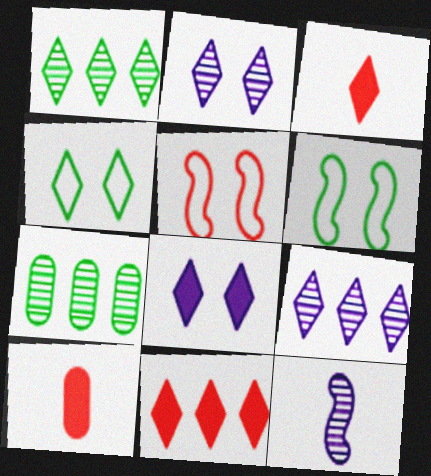[[3, 4, 9], 
[6, 9, 10]]